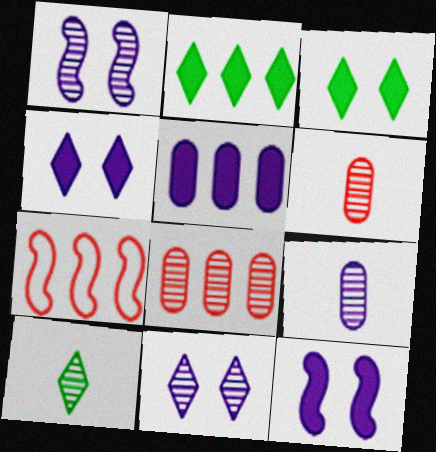[[1, 8, 10], 
[3, 7, 9]]